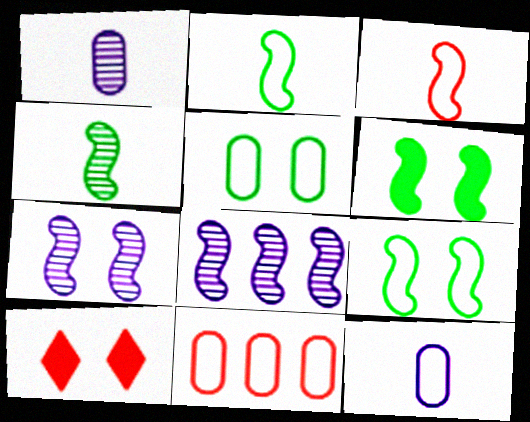[[3, 6, 8], 
[5, 7, 10], 
[5, 11, 12]]